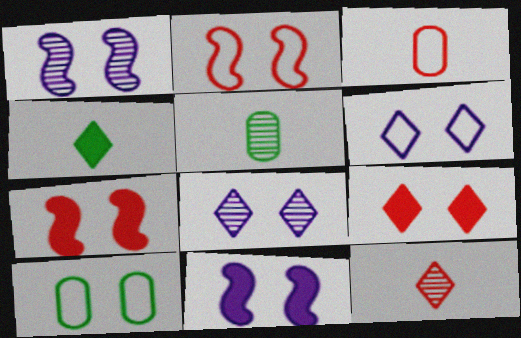[[1, 9, 10], 
[2, 6, 10], 
[7, 8, 10]]